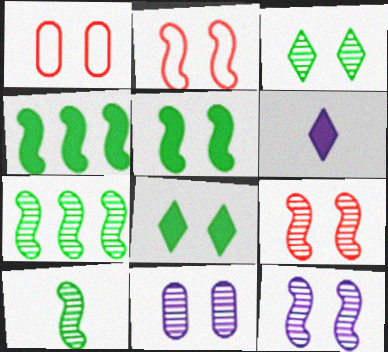[[1, 6, 7], 
[1, 8, 12], 
[2, 5, 12], 
[2, 8, 11], 
[3, 9, 11]]